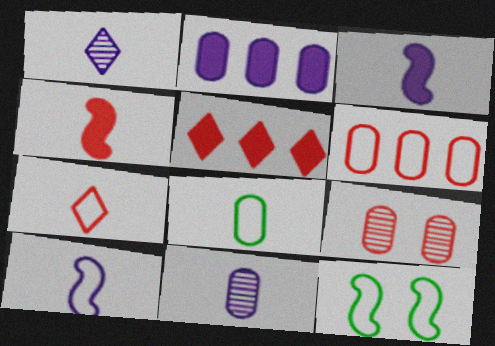[[1, 4, 8], 
[2, 8, 9], 
[5, 11, 12], 
[7, 8, 10]]